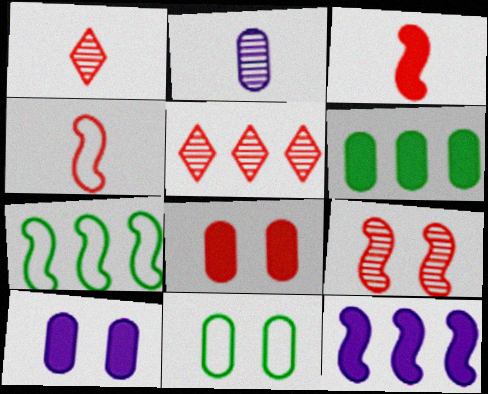[[1, 7, 10], 
[1, 11, 12], 
[4, 5, 8]]